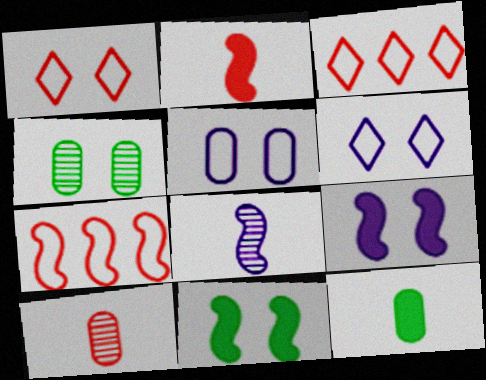[[1, 4, 9], 
[7, 8, 11]]